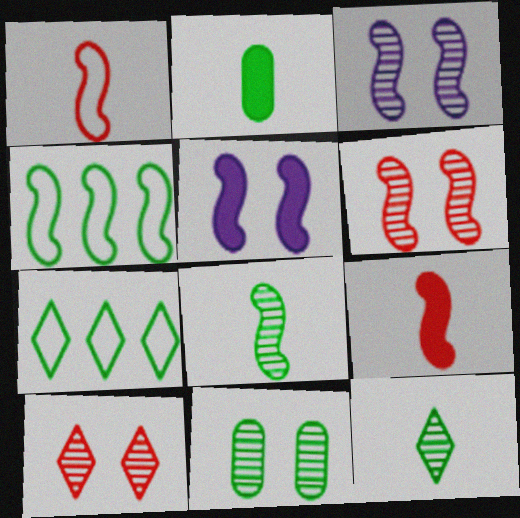[[3, 4, 9], 
[3, 10, 11]]